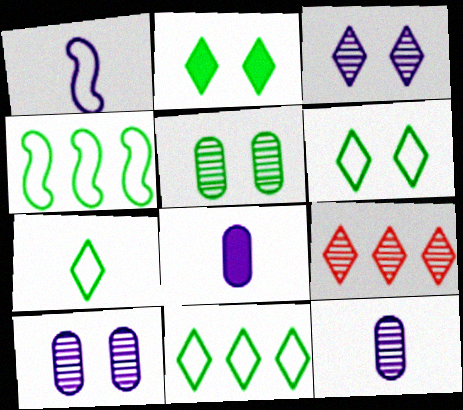[[6, 7, 11]]